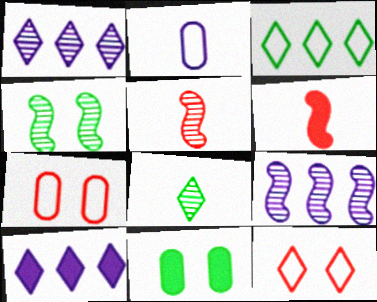[[2, 6, 8], 
[4, 5, 9], 
[6, 10, 11], 
[8, 10, 12]]